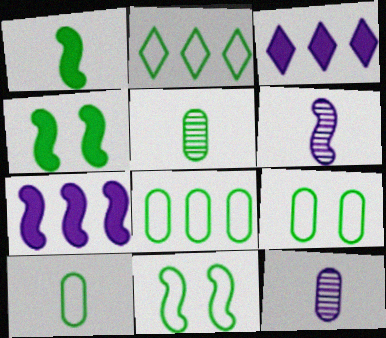[[2, 4, 5], 
[2, 10, 11], 
[8, 9, 10]]